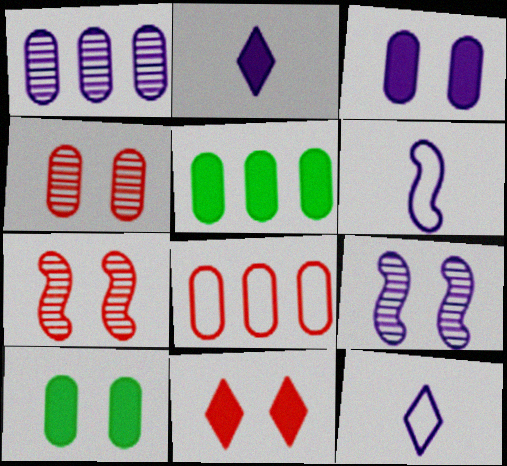[[1, 5, 8], 
[5, 7, 12]]